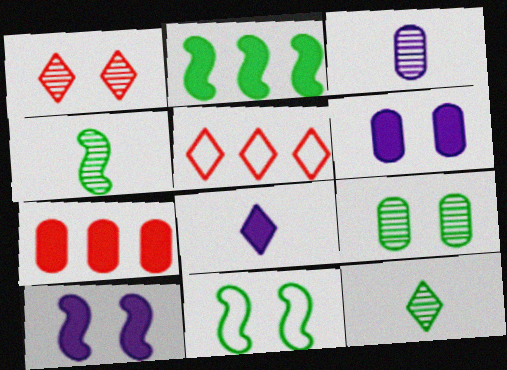[[1, 6, 11], 
[2, 4, 11], 
[4, 5, 6]]